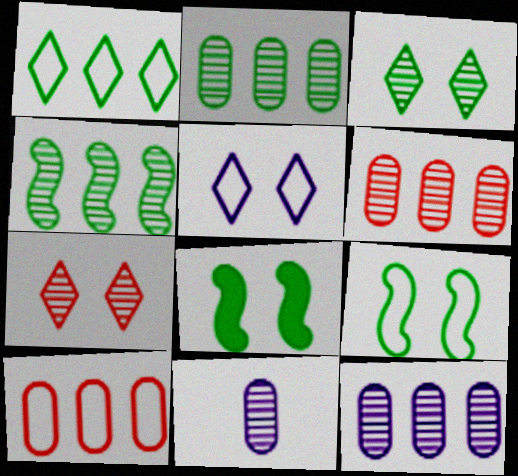[[2, 6, 12], 
[4, 7, 11]]